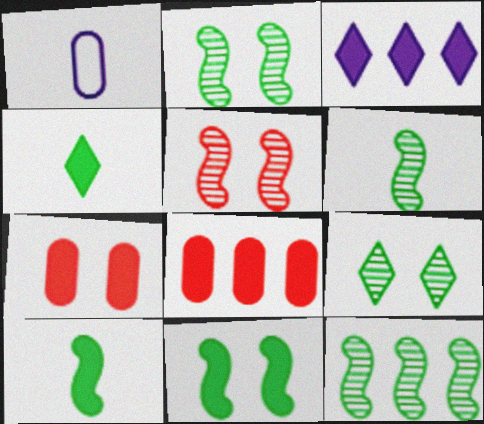[[2, 6, 12], 
[3, 7, 10]]